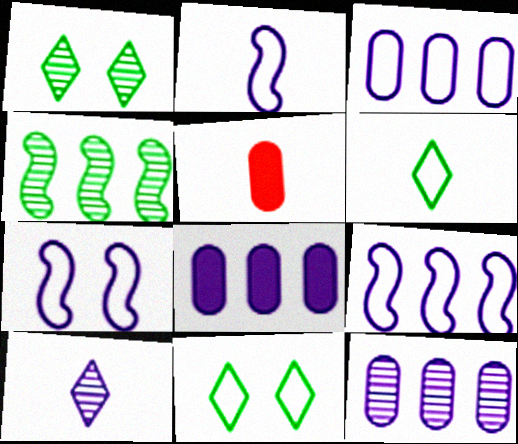[[1, 5, 9], 
[2, 7, 9], 
[3, 8, 12], 
[7, 8, 10]]